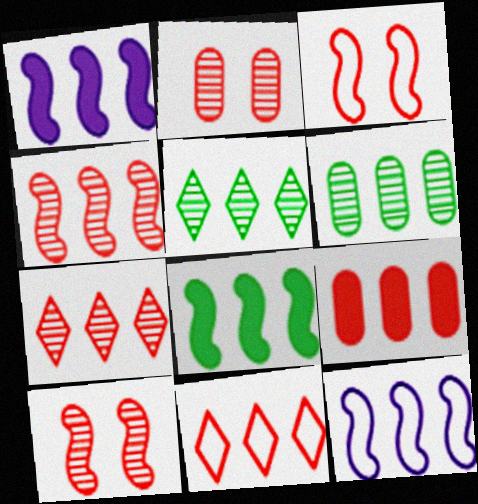[[1, 6, 11], 
[4, 8, 12], 
[4, 9, 11], 
[5, 9, 12]]